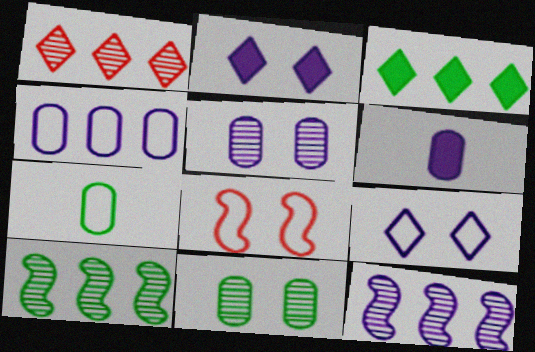[[2, 8, 11], 
[4, 5, 6], 
[6, 9, 12]]